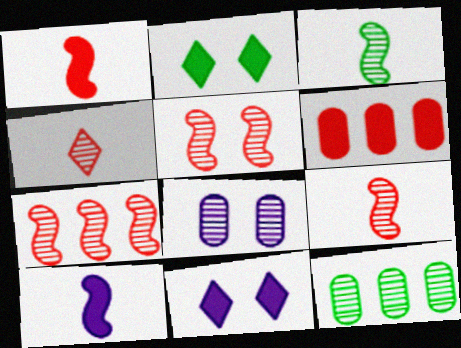[[2, 6, 10], 
[5, 7, 9]]